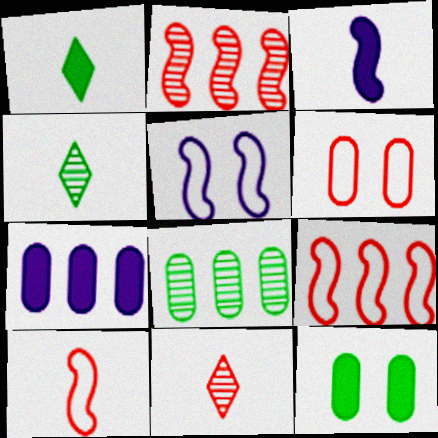[]